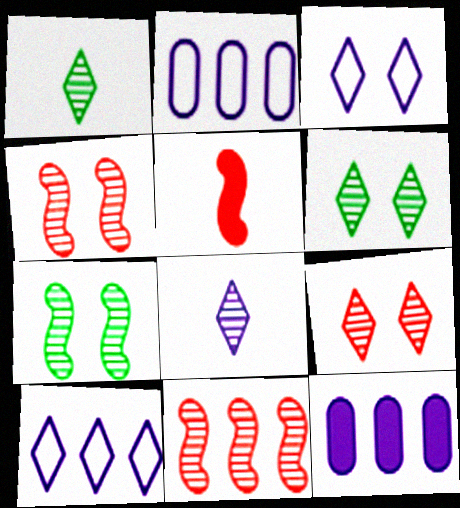[[2, 5, 6]]